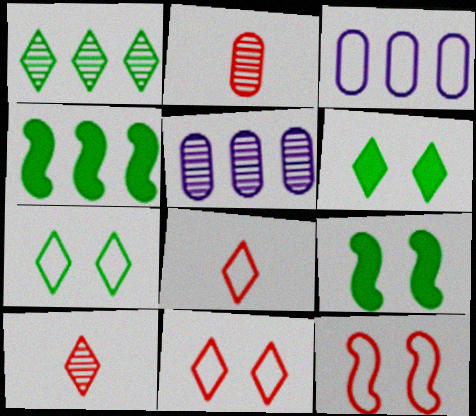[[3, 9, 10], 
[5, 8, 9]]